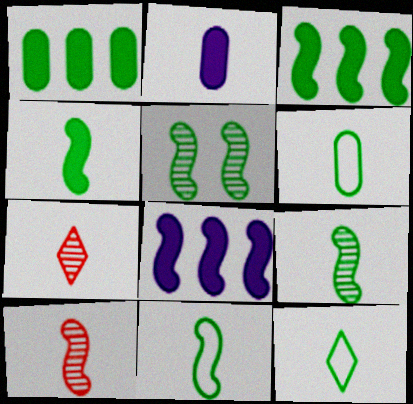[[1, 5, 12], 
[2, 7, 11], 
[2, 10, 12], 
[3, 5, 11], 
[4, 9, 11], 
[6, 11, 12]]